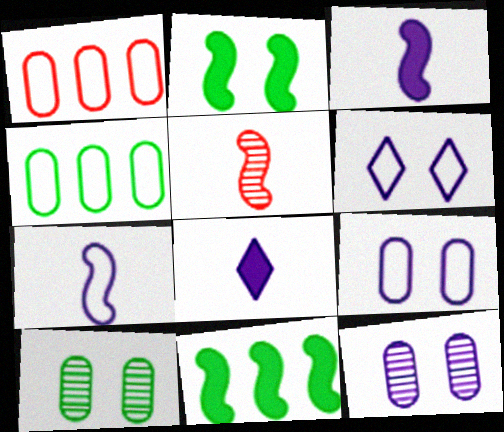[]